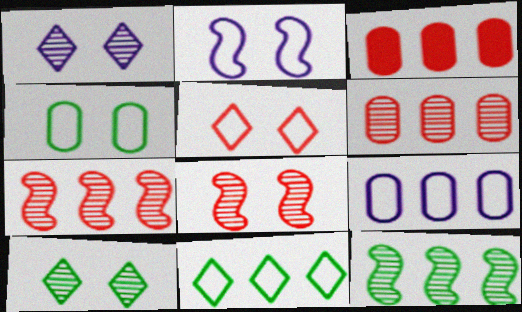[[2, 4, 5]]